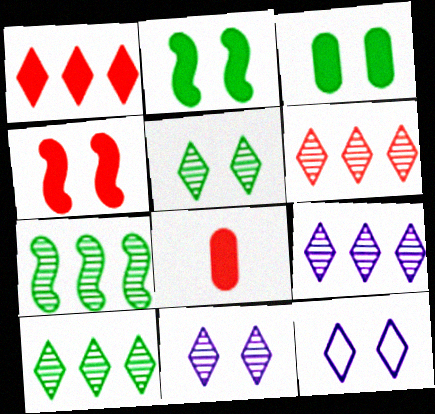[[1, 4, 8], 
[6, 9, 10], 
[7, 8, 12]]